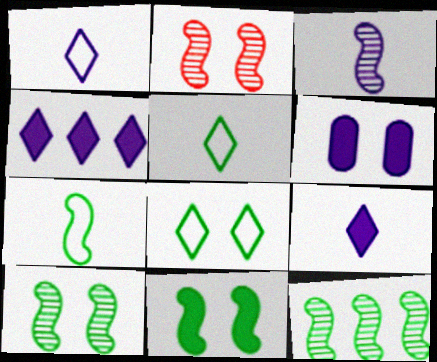[[2, 3, 12], 
[2, 6, 8], 
[7, 11, 12]]